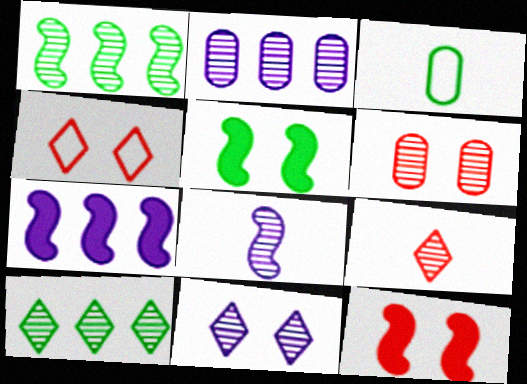[[2, 8, 11], 
[3, 5, 10], 
[4, 6, 12], 
[6, 8, 10], 
[9, 10, 11]]